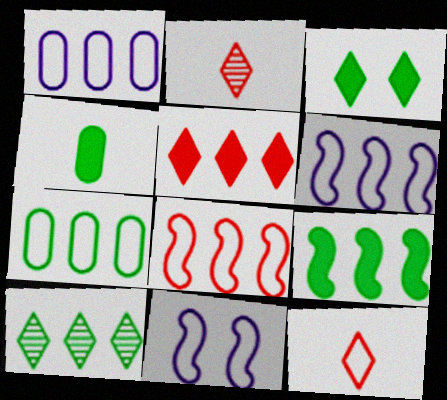[[3, 4, 9], 
[7, 9, 10], 
[7, 11, 12]]